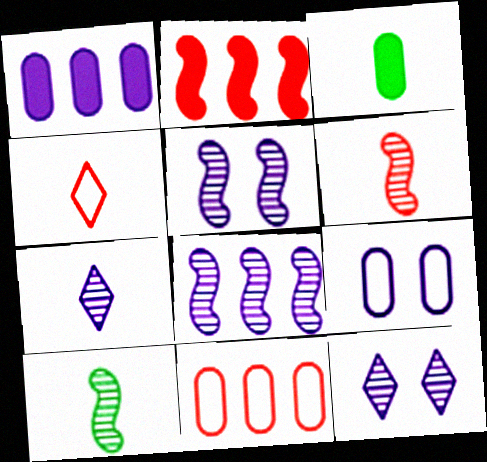[]